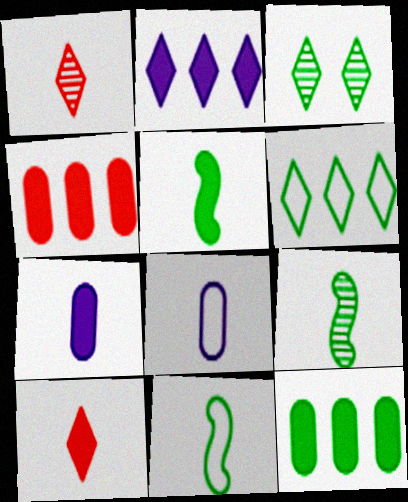[[1, 5, 8], 
[1, 7, 11], 
[3, 11, 12], 
[5, 7, 10], 
[5, 9, 11], 
[8, 9, 10]]